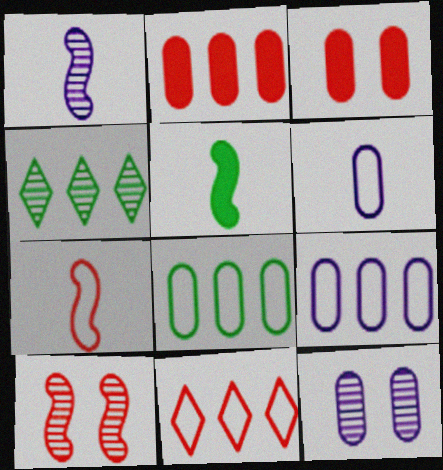[[1, 5, 7], 
[5, 11, 12]]